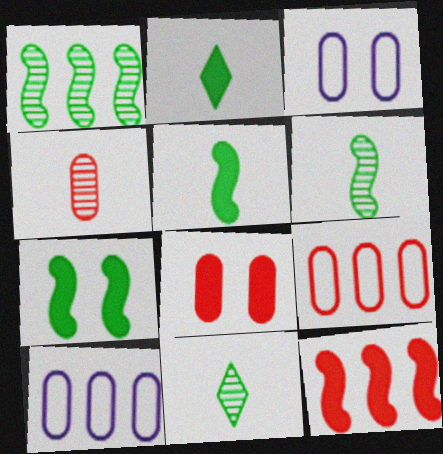[[3, 11, 12], 
[4, 8, 9]]